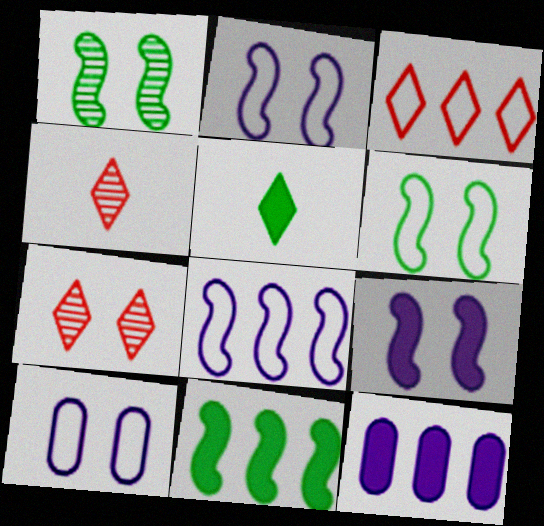[[4, 6, 12], 
[4, 10, 11]]